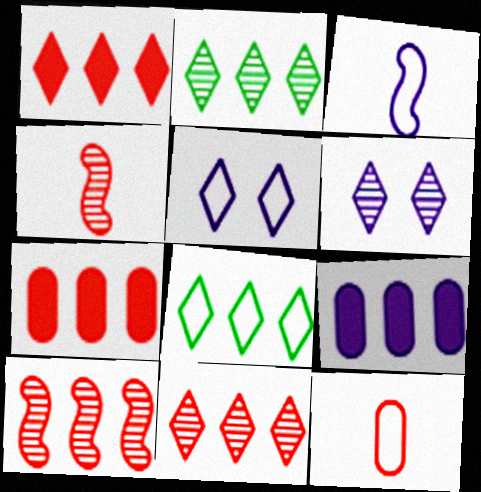[[3, 6, 9], 
[8, 9, 10]]